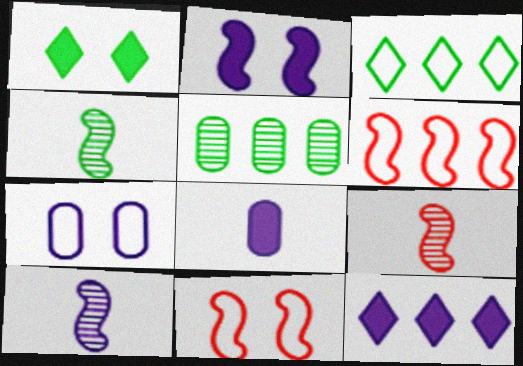[[2, 4, 6], 
[2, 8, 12], 
[4, 9, 10], 
[5, 6, 12], 
[7, 10, 12]]